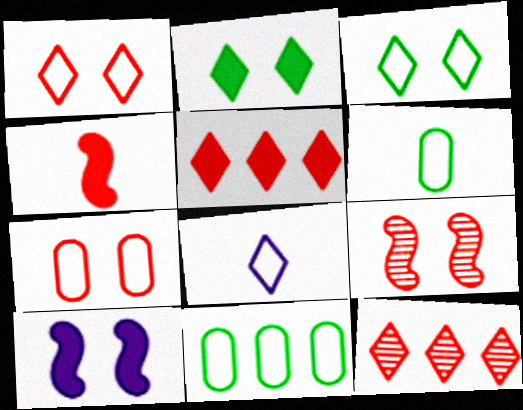[[2, 8, 12], 
[4, 7, 12], 
[6, 10, 12]]